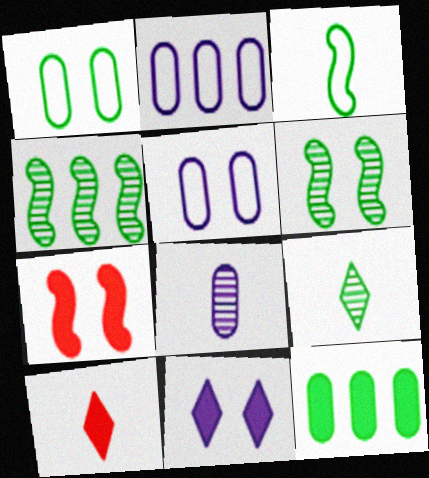[[2, 6, 10], 
[2, 7, 9], 
[3, 8, 10], 
[4, 5, 10]]